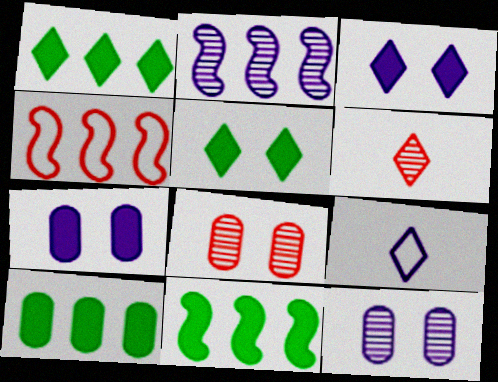[[1, 10, 11], 
[2, 4, 11], 
[2, 7, 9], 
[8, 9, 11]]